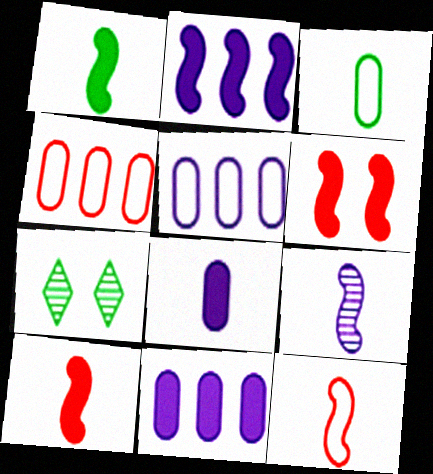[[1, 2, 6], 
[1, 9, 12], 
[5, 7, 10], 
[7, 11, 12]]